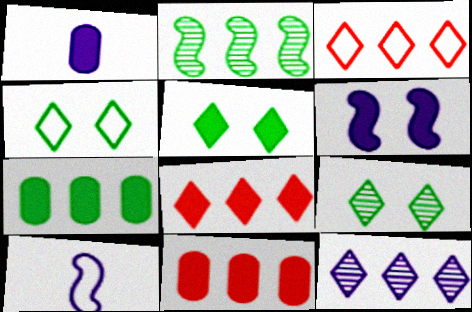[[4, 5, 9], 
[9, 10, 11]]